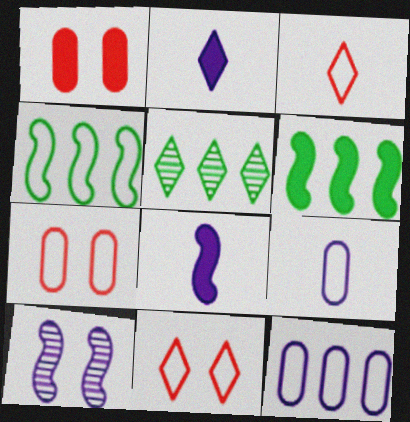[[1, 2, 6], 
[2, 5, 11], 
[2, 10, 12], 
[4, 9, 11], 
[5, 7, 8]]